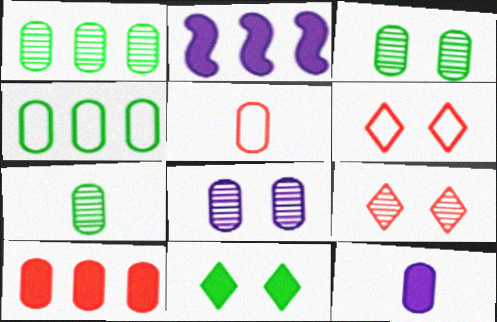[[1, 3, 7], 
[2, 6, 7], 
[5, 7, 12]]